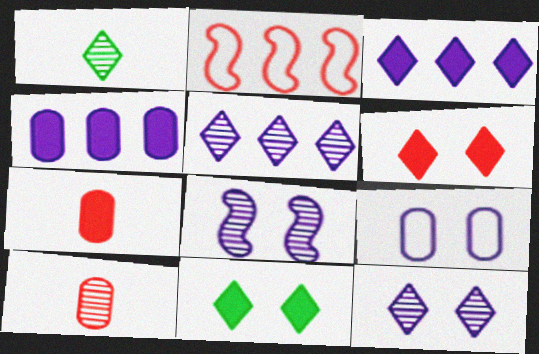[[2, 6, 10]]